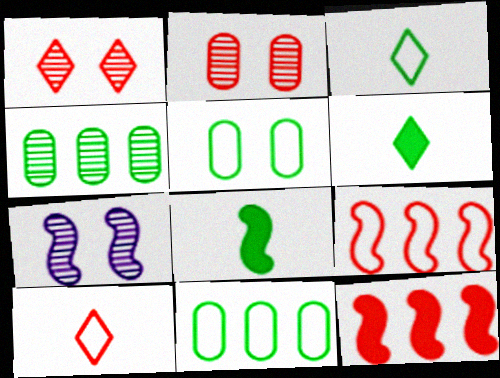[[2, 10, 12], 
[7, 8, 9]]